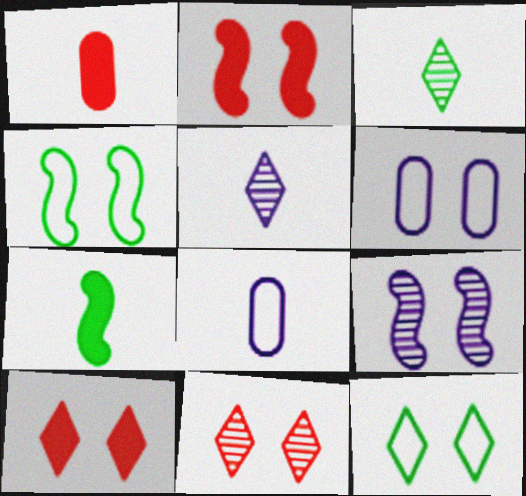[[2, 4, 9]]